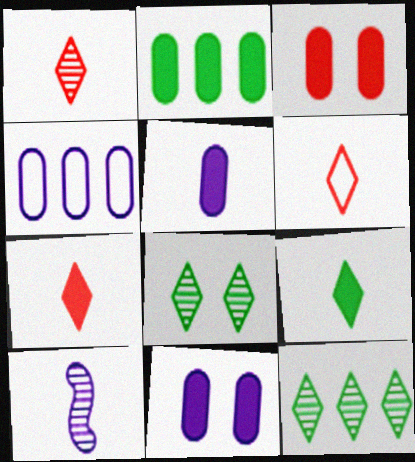[[1, 6, 7], 
[2, 3, 5]]